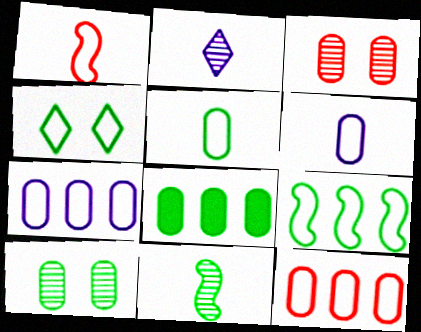[[1, 4, 7], 
[3, 6, 8], 
[4, 5, 9], 
[4, 8, 11], 
[5, 8, 10]]